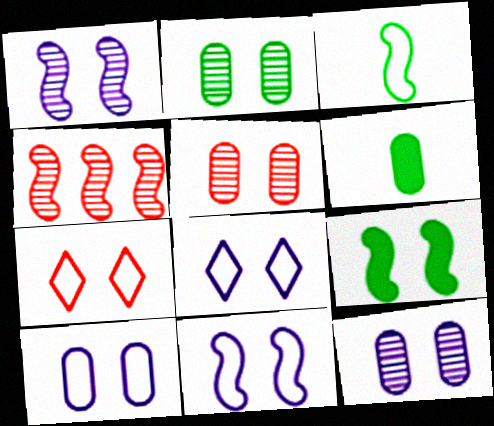[[2, 5, 12], 
[4, 6, 8], 
[5, 8, 9], 
[7, 9, 12], 
[8, 10, 11]]